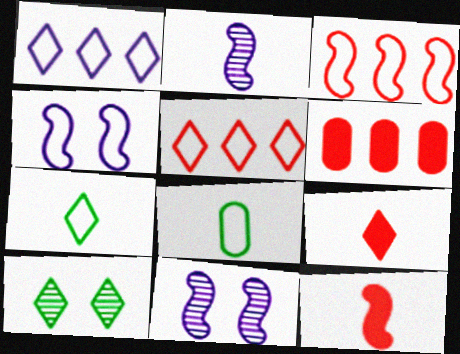[[1, 9, 10], 
[2, 8, 9], 
[4, 5, 8], 
[6, 7, 11]]